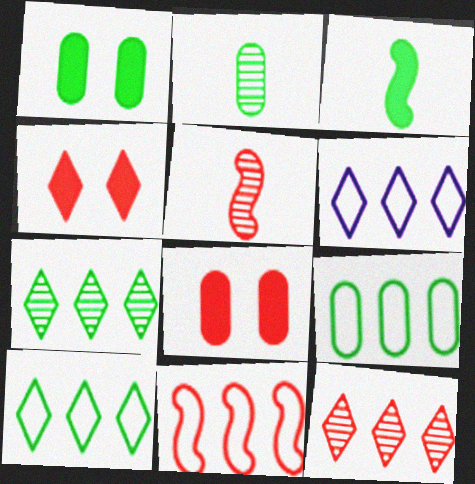[[1, 2, 9], 
[1, 5, 6], 
[6, 9, 11]]